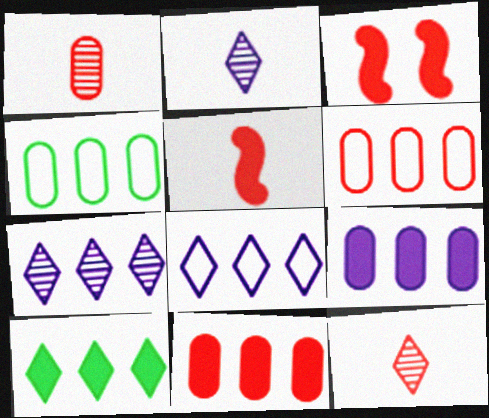[[2, 3, 4], 
[3, 6, 12]]